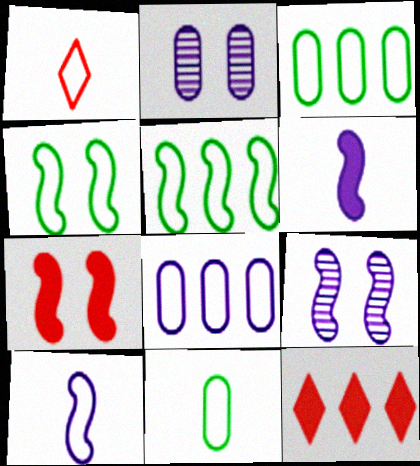[[1, 4, 8], 
[1, 10, 11], 
[4, 7, 9], 
[9, 11, 12]]